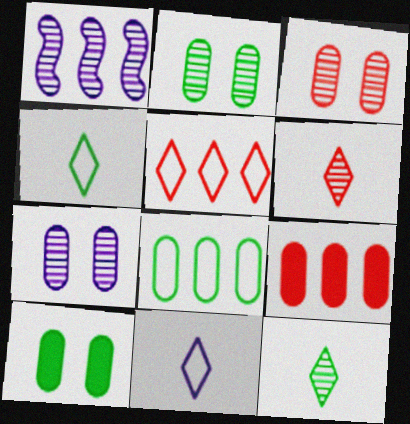[[1, 2, 6], 
[1, 3, 12], 
[2, 3, 7]]